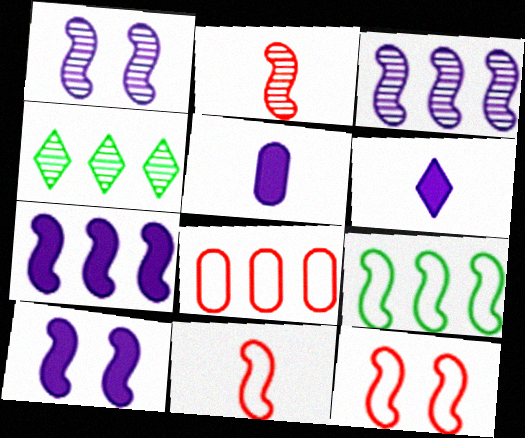[[2, 9, 10], 
[4, 5, 12], 
[4, 7, 8]]